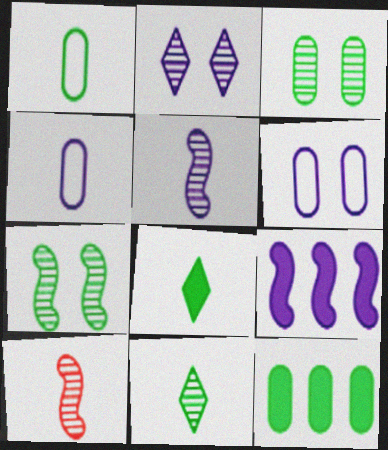[[1, 3, 12], 
[2, 4, 9], 
[4, 8, 10]]